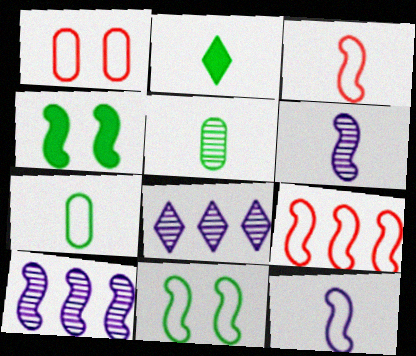[[1, 2, 10], 
[3, 4, 10], 
[4, 6, 9], 
[9, 11, 12]]